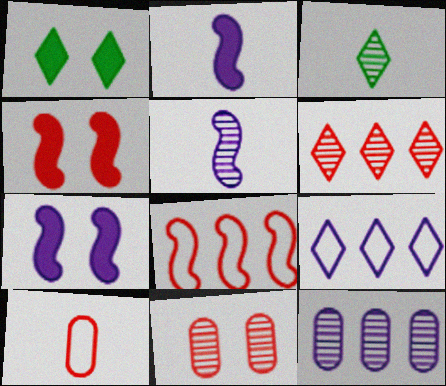[[2, 3, 10], 
[4, 6, 10]]